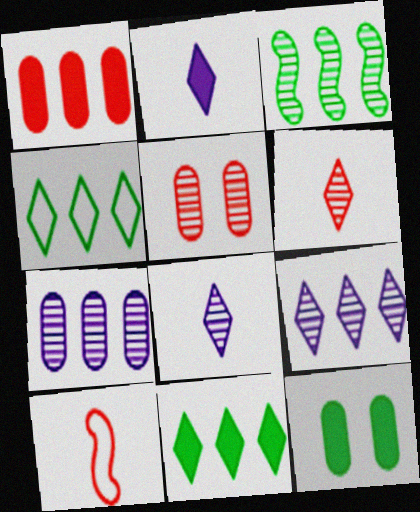[[3, 5, 8], 
[9, 10, 12]]